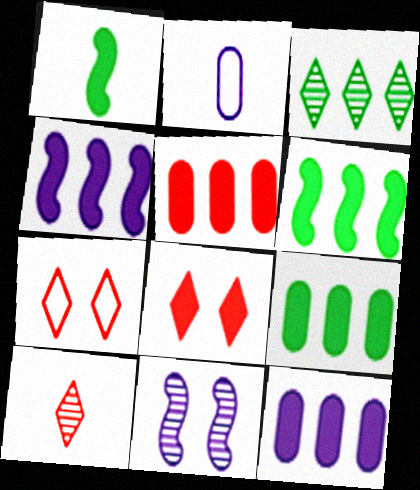[[1, 2, 10], 
[1, 8, 12], 
[5, 9, 12]]